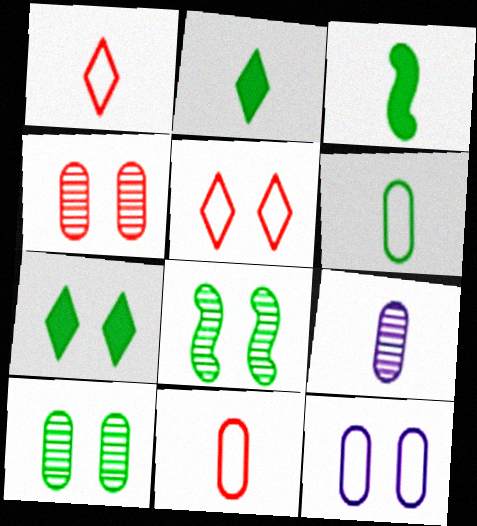[[1, 3, 9]]